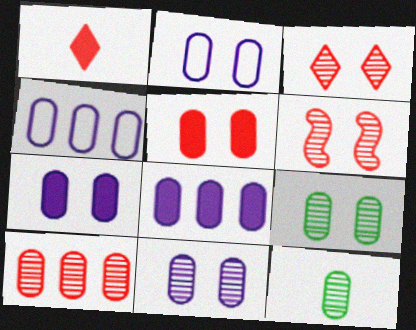[[2, 5, 9], 
[2, 7, 11], 
[4, 5, 12], 
[10, 11, 12]]